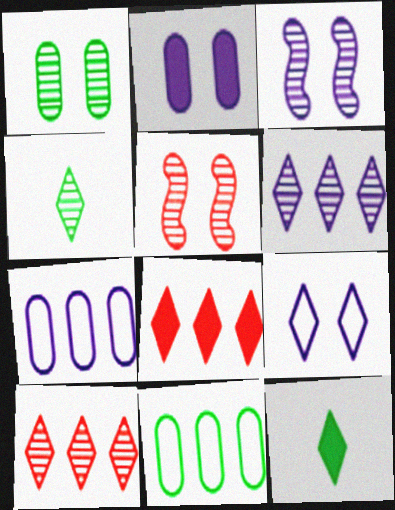[[2, 3, 9], 
[4, 8, 9], 
[5, 7, 12], 
[9, 10, 12]]